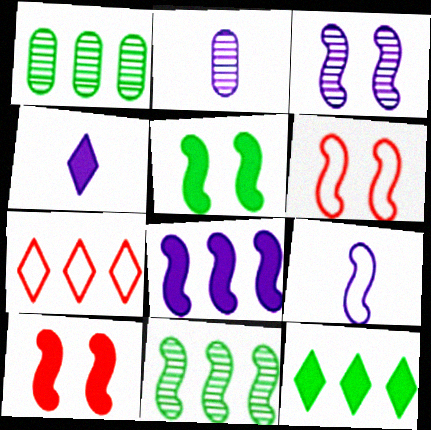[[1, 4, 6], 
[1, 7, 8], 
[2, 4, 9], 
[2, 5, 7], 
[2, 6, 12], 
[3, 5, 6], 
[3, 8, 9], 
[9, 10, 11]]